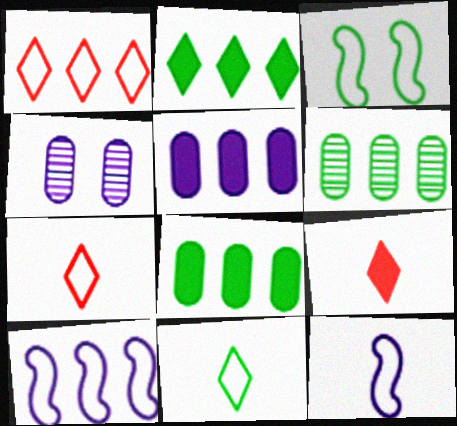[]